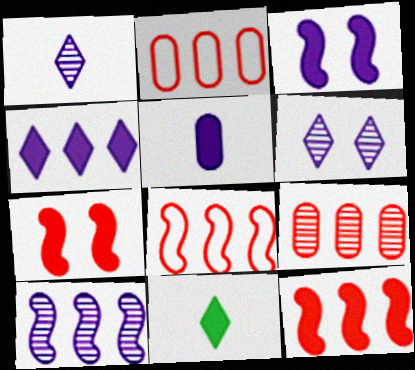[[3, 4, 5]]